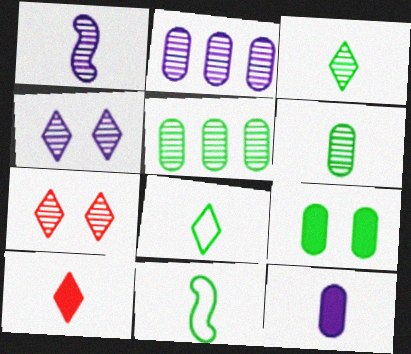[[1, 2, 4], 
[1, 5, 7]]